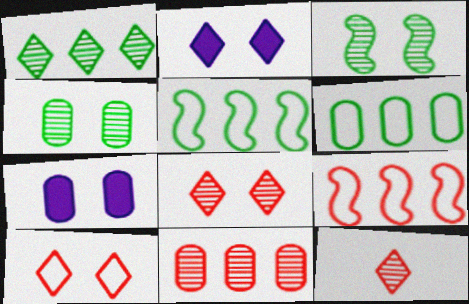[[3, 7, 10], 
[5, 7, 12]]